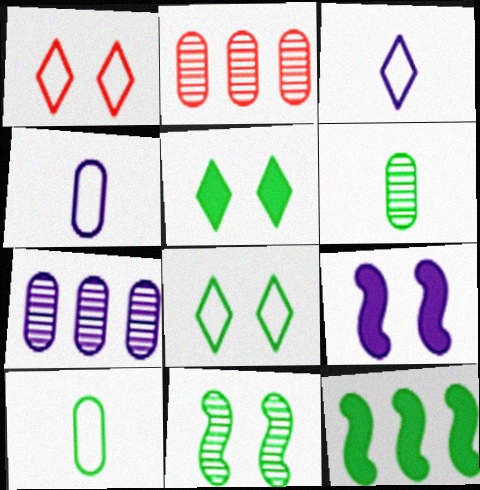[[3, 7, 9], 
[6, 8, 12]]